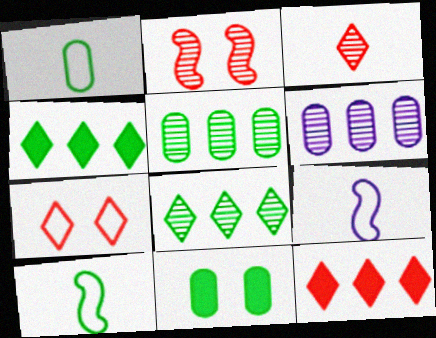[[1, 5, 11], 
[3, 7, 12], 
[8, 10, 11]]